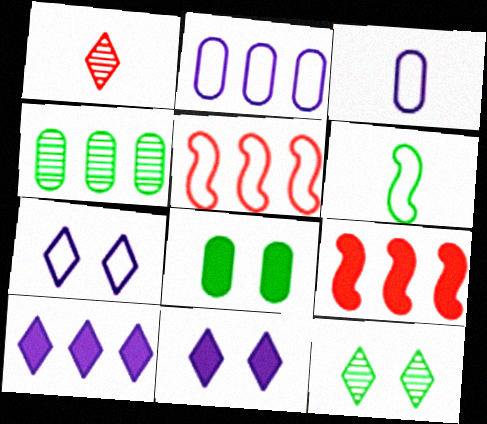[[3, 9, 12], 
[4, 5, 10]]